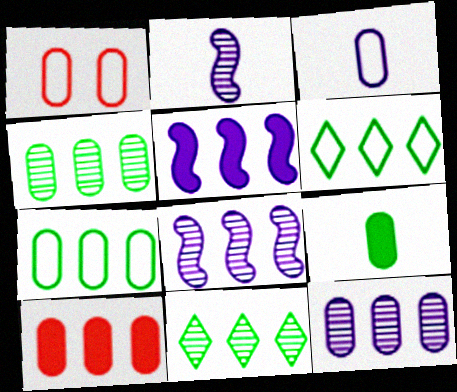[[1, 3, 7], 
[1, 9, 12], 
[6, 8, 10], 
[7, 10, 12]]